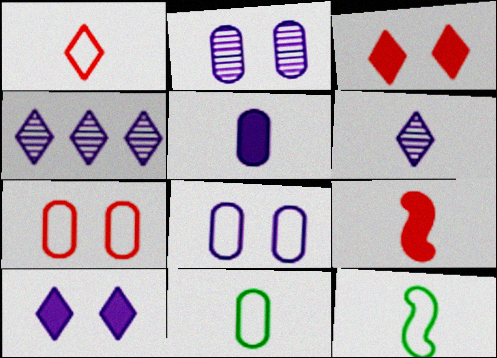[[6, 9, 11]]